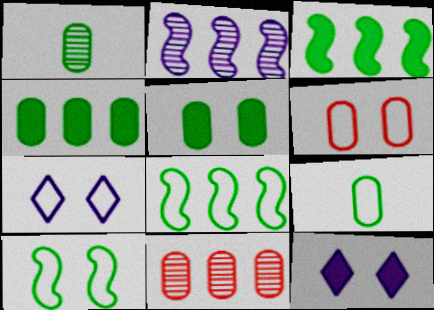[[6, 7, 10]]